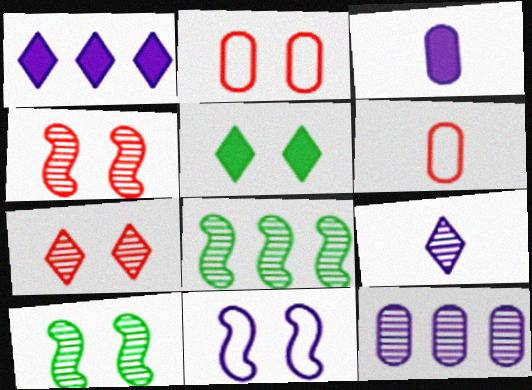[[1, 6, 10]]